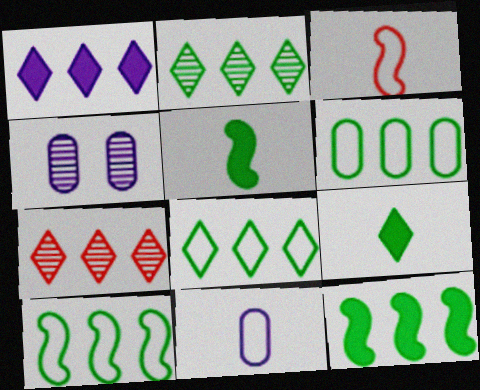[[1, 7, 8], 
[2, 6, 12], 
[6, 8, 10]]